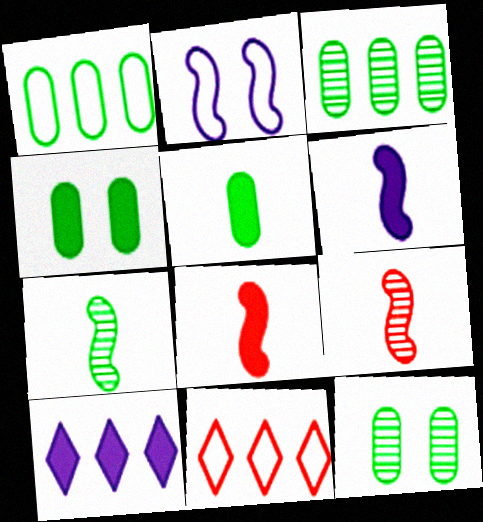[[1, 5, 12], 
[4, 8, 10], 
[6, 11, 12]]